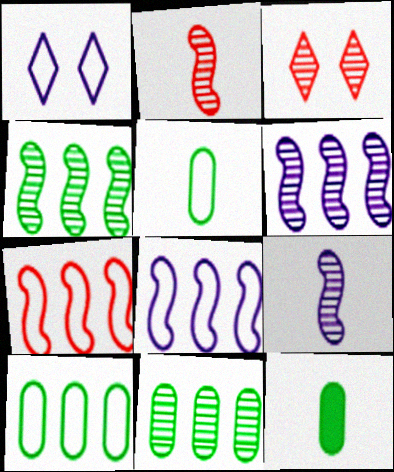[[1, 5, 7], 
[3, 8, 12], 
[3, 9, 11]]